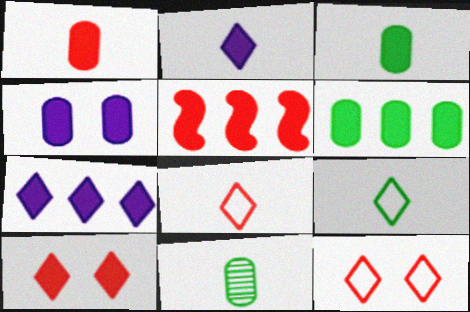[[1, 4, 6], 
[1, 5, 10], 
[5, 6, 7]]